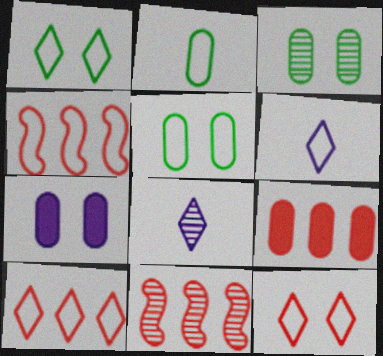[[1, 6, 10], 
[3, 8, 11], 
[4, 5, 6], 
[9, 10, 11]]